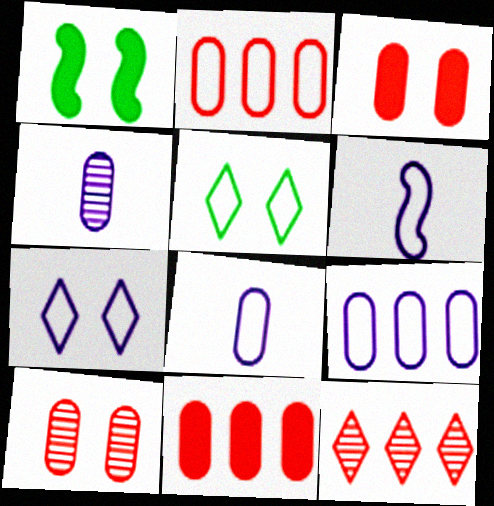[[1, 7, 10], 
[1, 8, 12], 
[2, 5, 6], 
[6, 7, 9]]